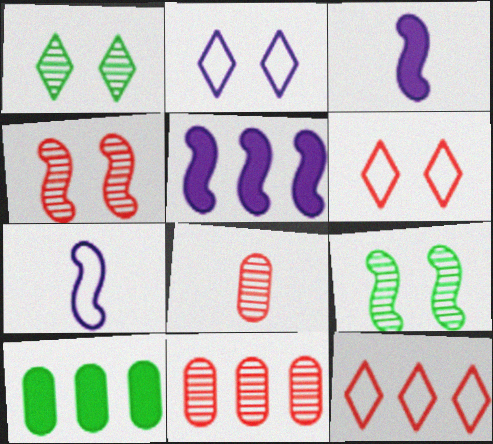[]